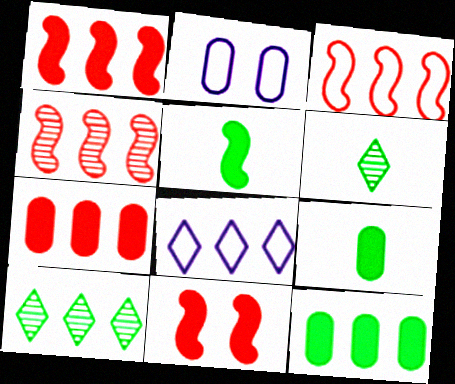[[1, 2, 6], 
[1, 3, 4], 
[4, 8, 12]]